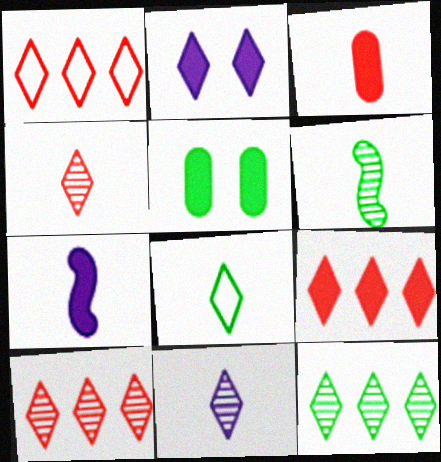[[1, 9, 10], 
[2, 8, 10], 
[5, 7, 9]]